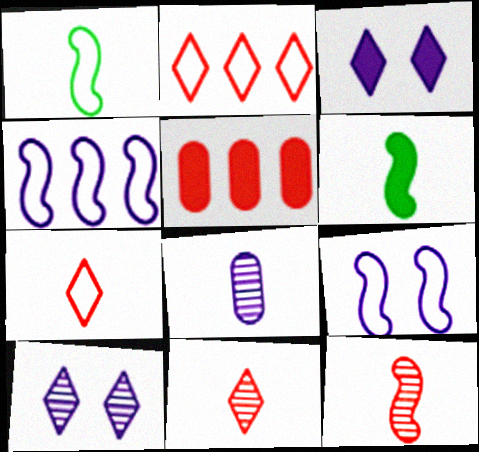[[1, 5, 10], 
[3, 4, 8], 
[3, 5, 6], 
[6, 7, 8]]